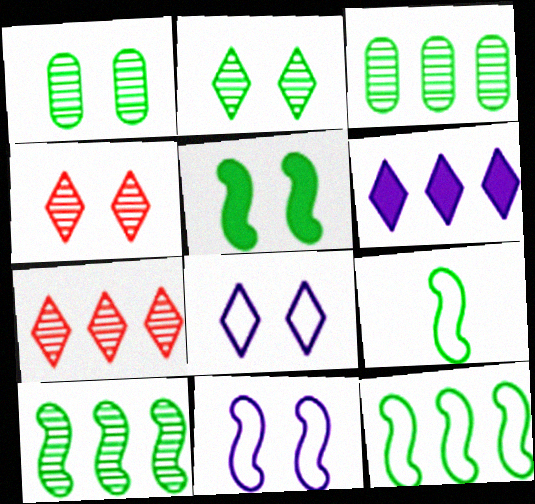[[5, 9, 10]]